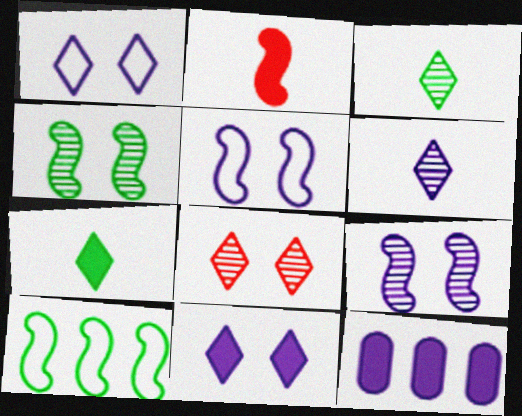[[2, 9, 10], 
[5, 6, 12]]